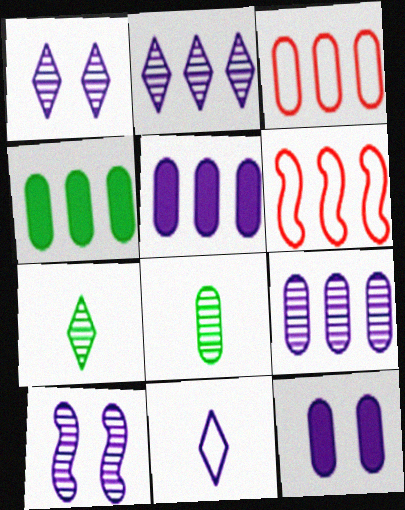[[2, 4, 6], 
[3, 4, 9], 
[3, 8, 12], 
[5, 10, 11], 
[6, 7, 12]]